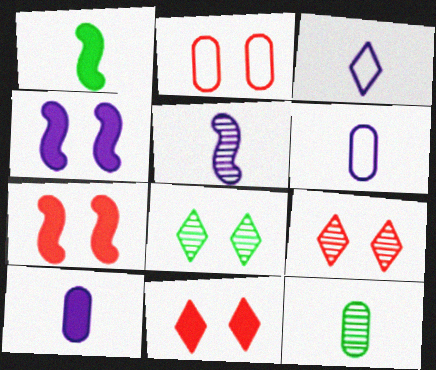[[2, 4, 8], 
[2, 7, 9], 
[3, 5, 10]]